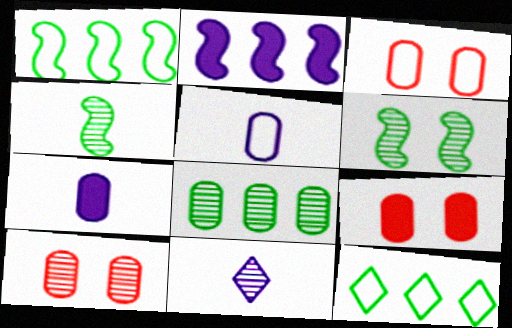[[1, 9, 11], 
[3, 7, 8], 
[3, 9, 10], 
[5, 8, 9]]